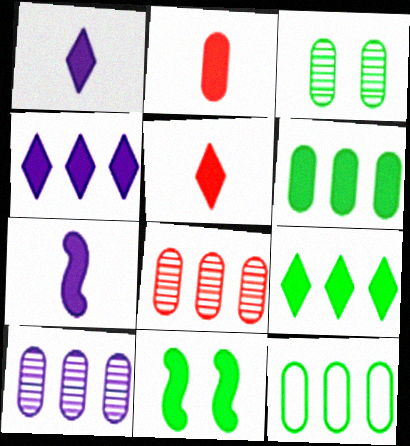[[2, 4, 11]]